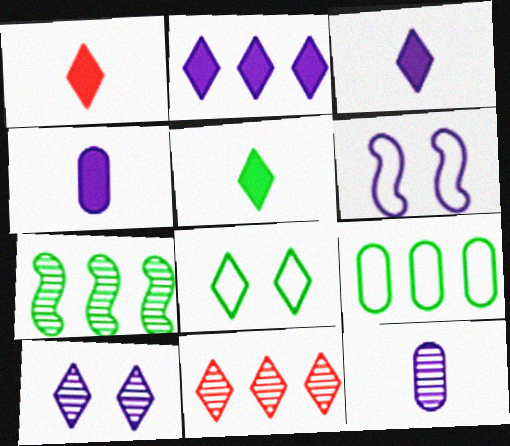[[1, 3, 5], 
[2, 6, 12], 
[3, 8, 11]]